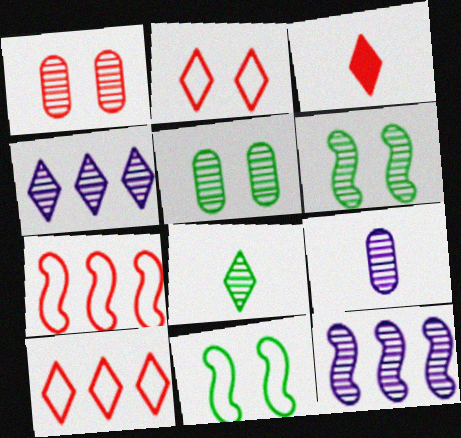[[1, 3, 7], 
[1, 8, 12]]